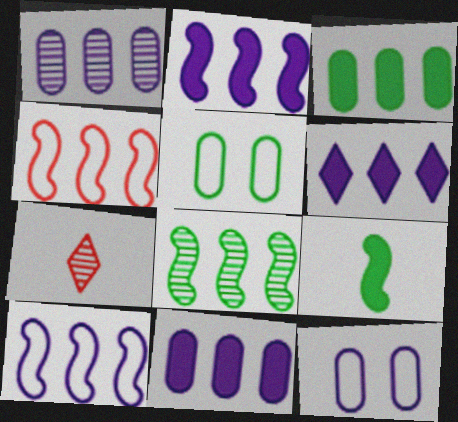[[1, 6, 10], 
[2, 4, 8], 
[2, 5, 7], 
[2, 6, 11]]